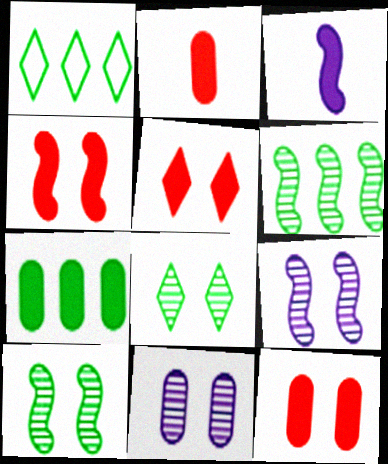[[1, 2, 9], 
[1, 6, 7], 
[3, 5, 7], 
[4, 5, 12]]